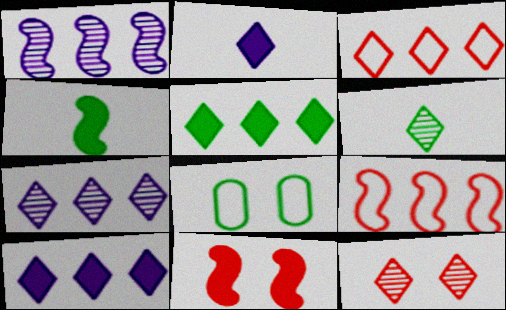[[3, 5, 7], 
[6, 7, 12]]